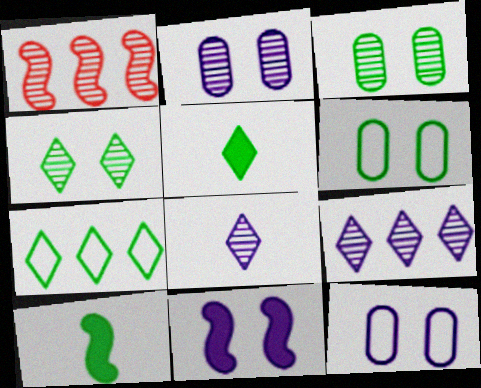[[1, 3, 8], 
[1, 5, 12], 
[3, 7, 10], 
[4, 5, 7]]